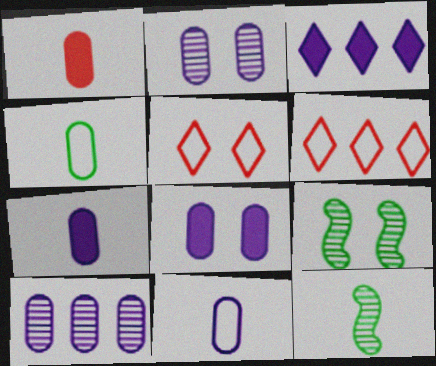[[5, 8, 9], 
[6, 7, 9], 
[6, 8, 12], 
[8, 10, 11]]